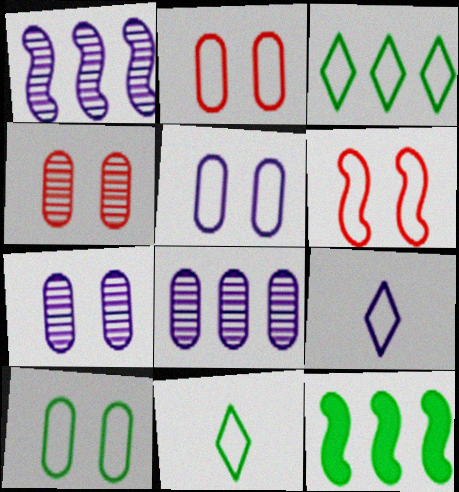[[2, 5, 10], 
[4, 9, 12]]